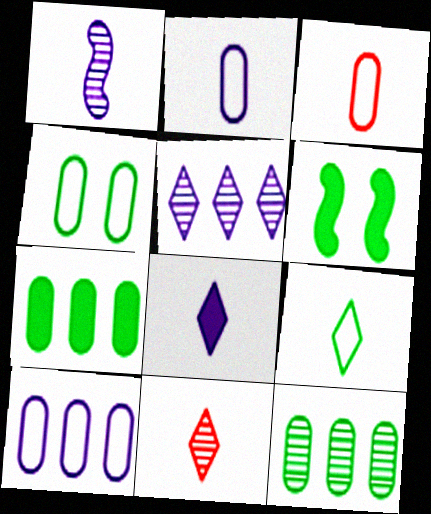[[1, 2, 8], 
[3, 4, 10], 
[3, 5, 6], 
[6, 9, 12], 
[6, 10, 11], 
[8, 9, 11]]